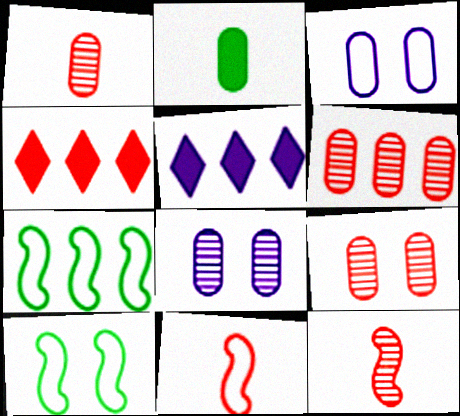[[1, 5, 10], 
[1, 6, 9], 
[2, 3, 6], 
[4, 9, 11], 
[5, 6, 7]]